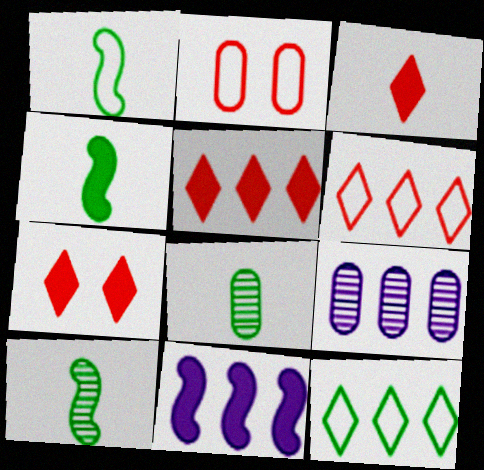[[1, 4, 10], 
[1, 7, 9], 
[3, 5, 7]]